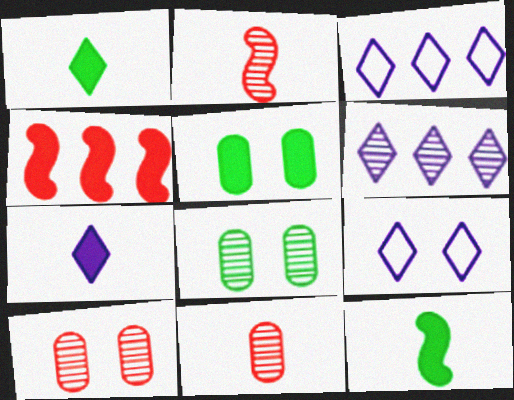[[2, 3, 5], 
[2, 6, 8], 
[3, 10, 12], 
[4, 5, 7], 
[6, 7, 9]]